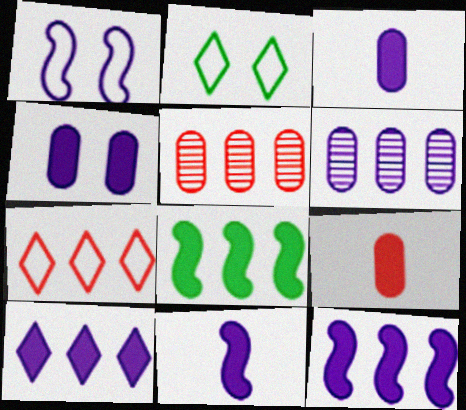[[2, 5, 11], 
[4, 10, 11], 
[6, 7, 8]]